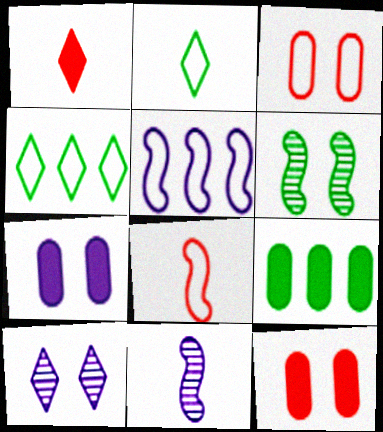[[1, 4, 10], 
[2, 3, 5], 
[2, 6, 9], 
[4, 11, 12], 
[8, 9, 10]]